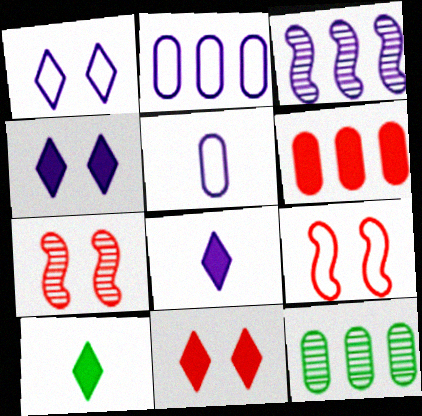[[2, 6, 12], 
[2, 7, 10], 
[3, 4, 5], 
[8, 9, 12]]